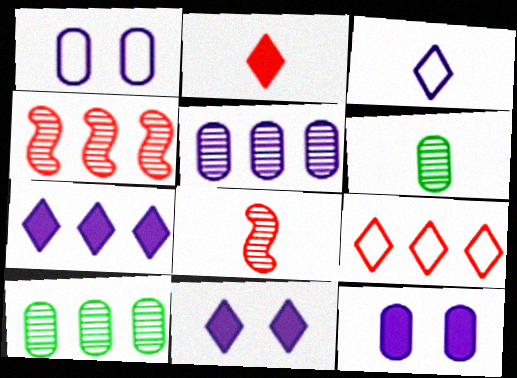[]